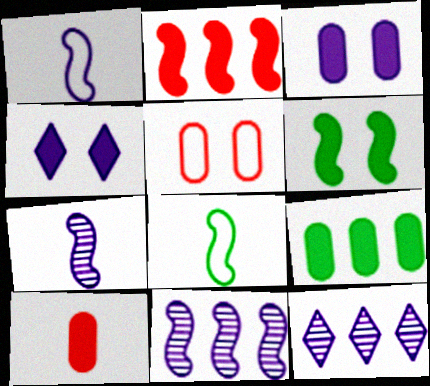[[1, 3, 12], 
[3, 9, 10]]